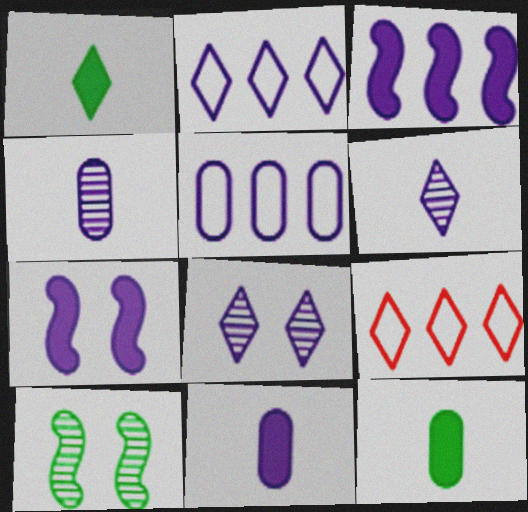[[1, 8, 9], 
[2, 4, 7], 
[5, 6, 7], 
[9, 10, 11]]